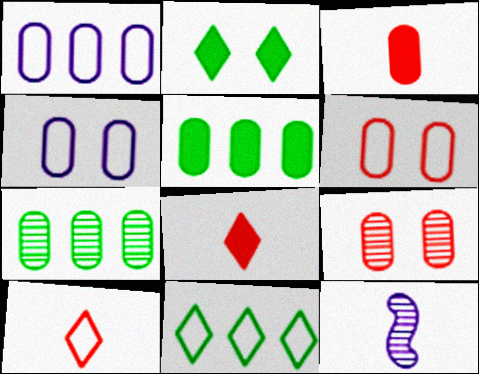[[3, 4, 7]]